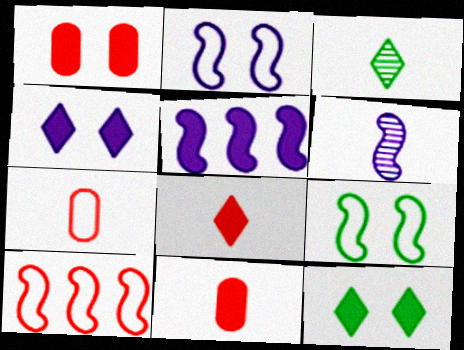[[2, 5, 6], 
[5, 11, 12]]